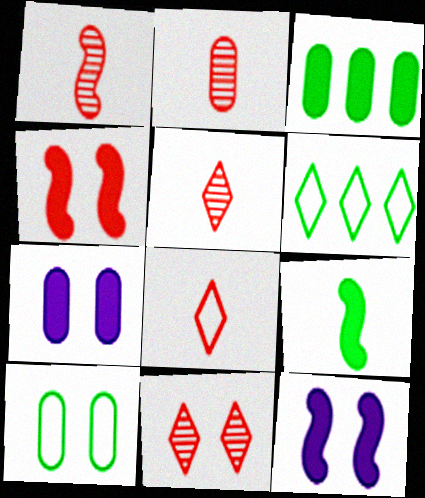[[1, 2, 5], 
[1, 6, 7], 
[2, 6, 12], 
[10, 11, 12]]